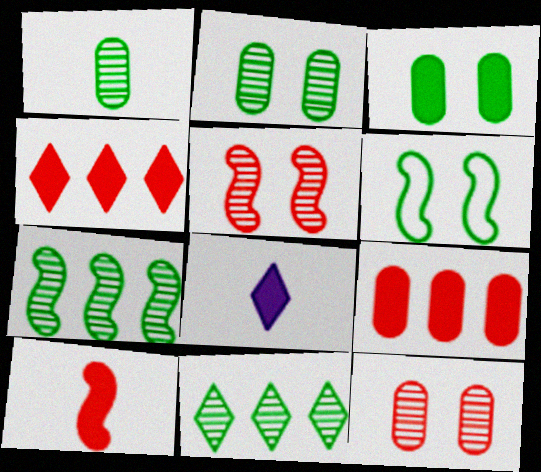[]